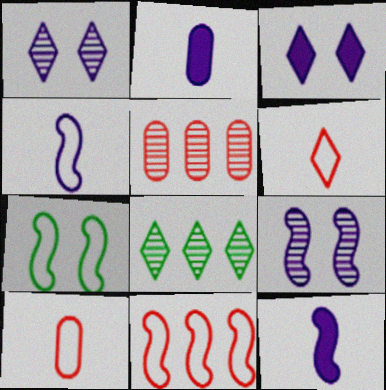[[3, 6, 8], 
[4, 7, 11]]